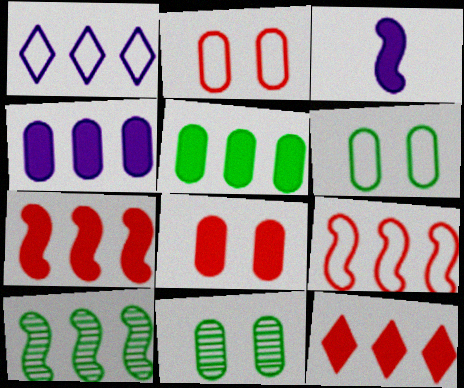[]